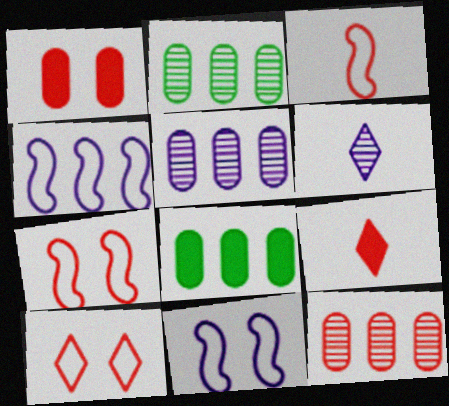[[2, 5, 12], 
[2, 9, 11], 
[6, 7, 8], 
[7, 9, 12]]